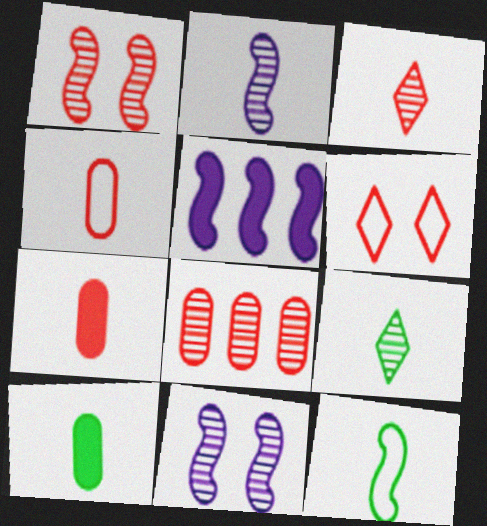[[1, 3, 8], 
[1, 5, 12], 
[8, 9, 11], 
[9, 10, 12]]